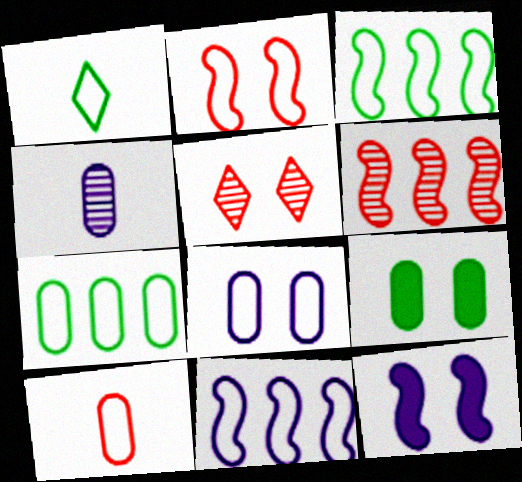[[7, 8, 10]]